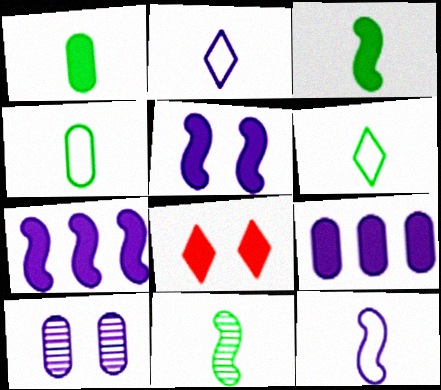[[1, 6, 11], 
[1, 7, 8], 
[2, 7, 10], 
[3, 8, 9]]